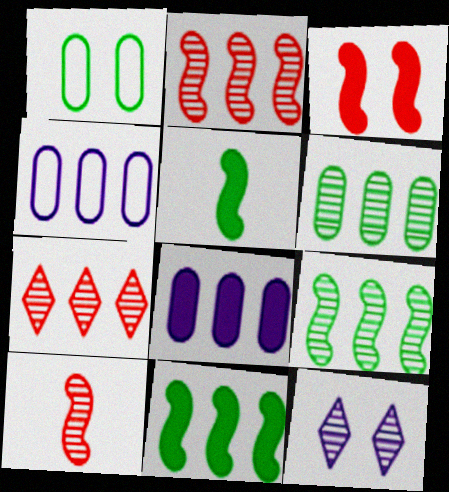[[1, 3, 12], 
[4, 7, 11], 
[6, 10, 12]]